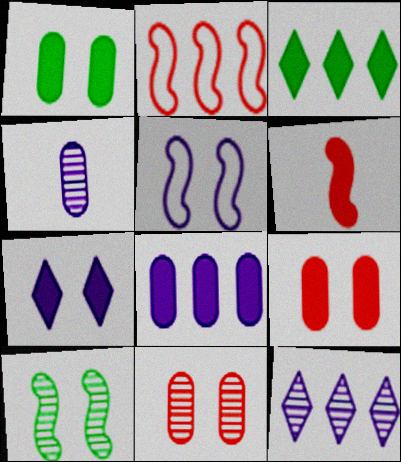[]